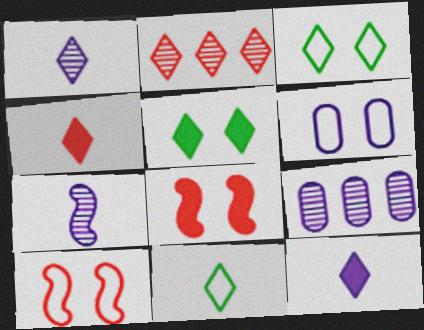[[1, 4, 11], 
[2, 3, 12], 
[3, 6, 10], 
[8, 9, 11]]